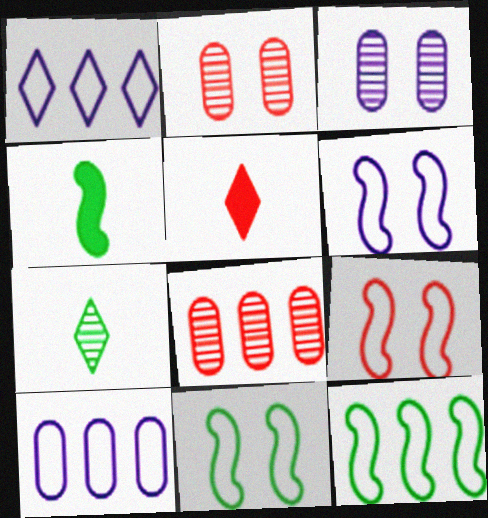[[1, 2, 4], 
[3, 5, 12], 
[5, 8, 9], 
[6, 9, 11]]